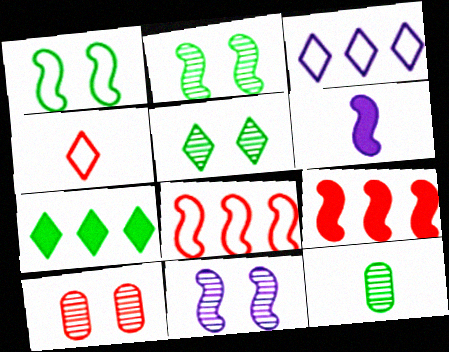[[1, 7, 12], 
[2, 6, 8], 
[4, 6, 12], 
[4, 9, 10], 
[5, 10, 11]]